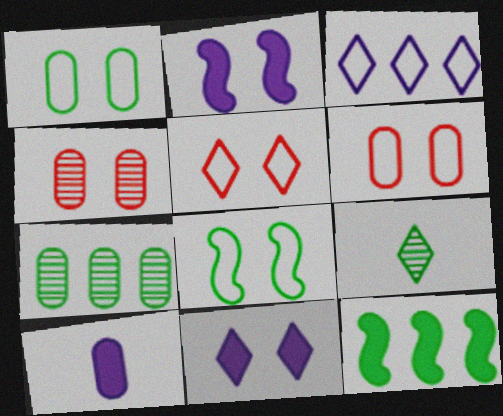[[1, 9, 12], 
[4, 8, 11], 
[6, 7, 10]]